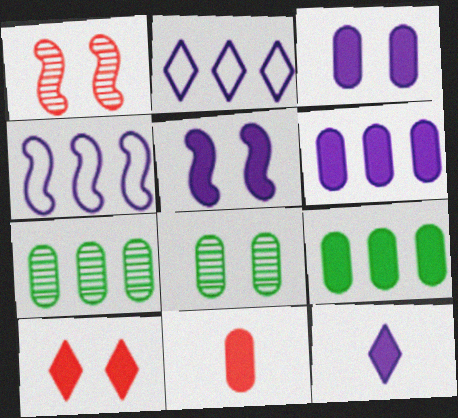[[3, 9, 11], 
[5, 6, 12]]